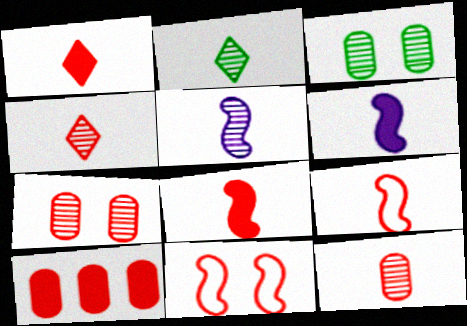[[1, 9, 12], 
[2, 5, 12], 
[4, 10, 11]]